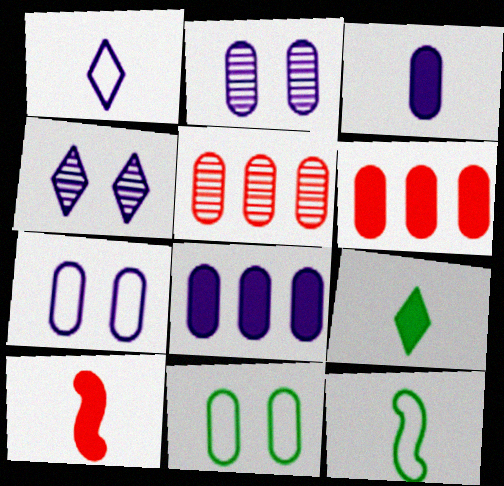[[3, 5, 11], 
[3, 9, 10], 
[4, 6, 12]]